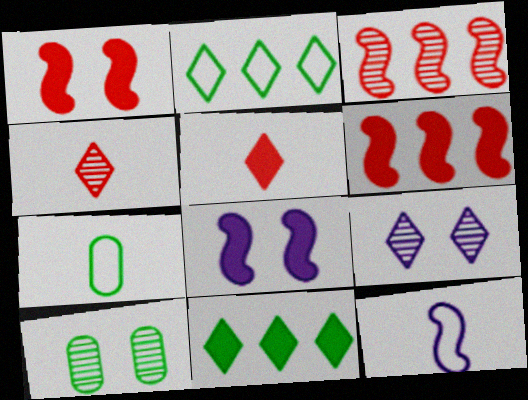[[2, 5, 9], 
[6, 7, 9]]